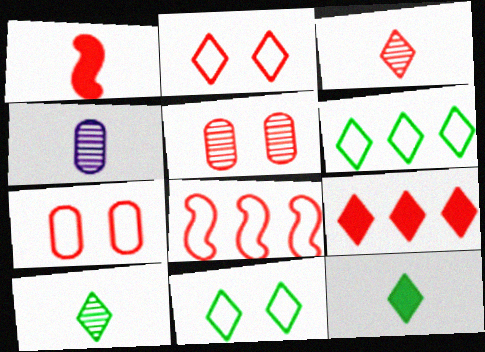[[2, 3, 9]]